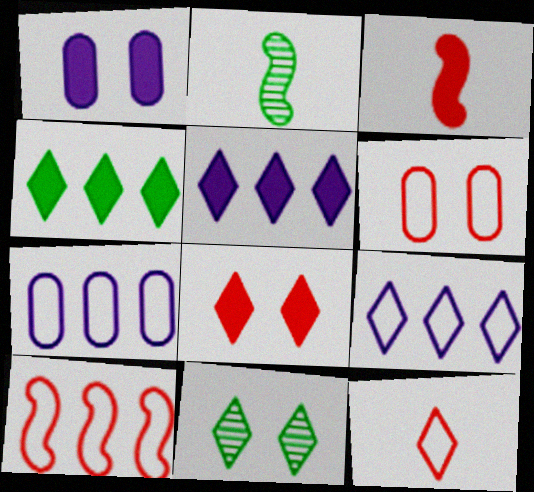[[1, 3, 4], 
[2, 5, 6], 
[2, 7, 8], 
[3, 7, 11], 
[5, 11, 12], 
[6, 10, 12]]